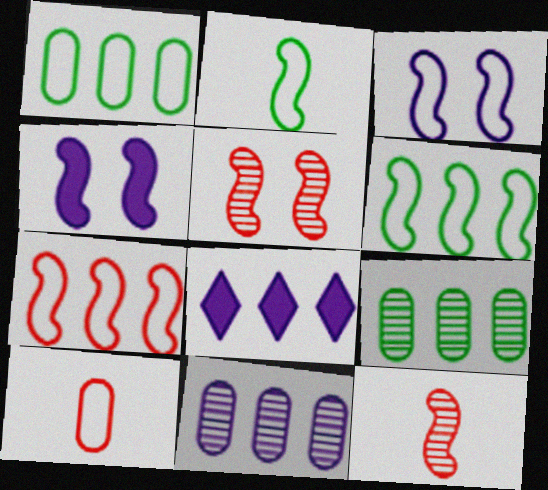[[2, 3, 7], 
[4, 6, 12], 
[7, 8, 9]]